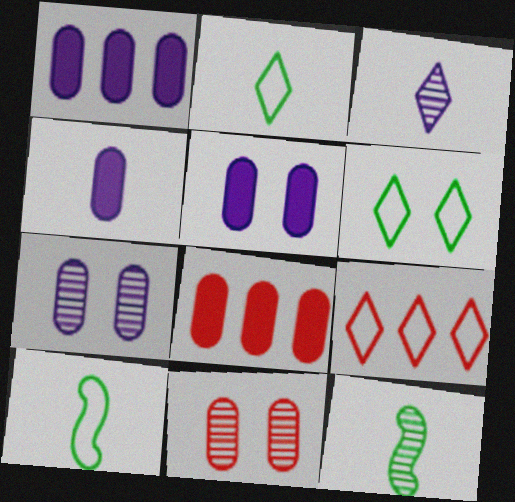[[1, 4, 5], 
[5, 9, 12]]